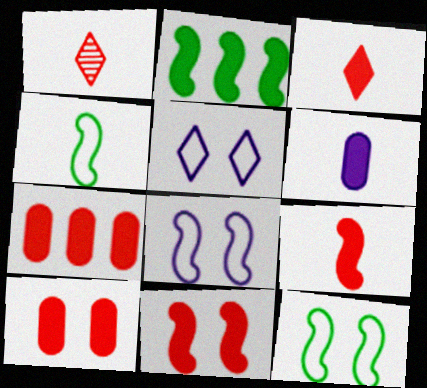[[1, 4, 6], 
[3, 7, 11]]